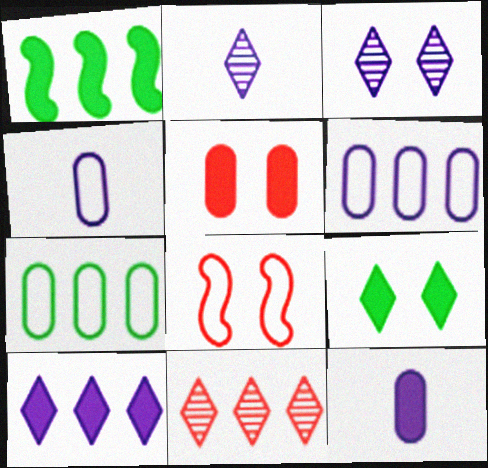[[1, 6, 11]]